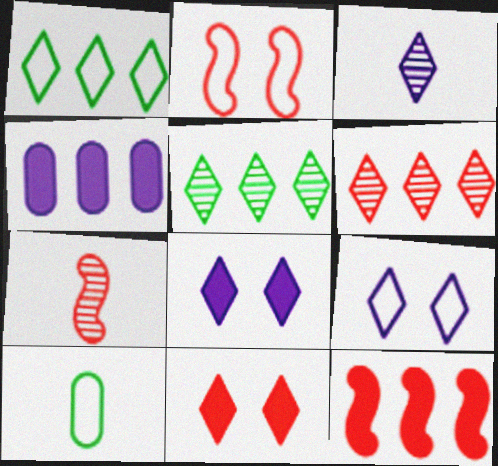[[1, 3, 11], 
[2, 7, 12]]